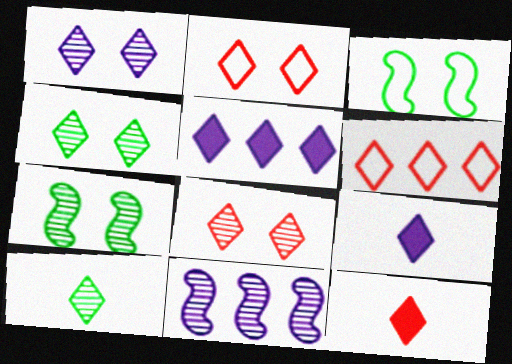[[1, 4, 8], 
[2, 5, 10], 
[4, 6, 9], 
[6, 8, 12]]